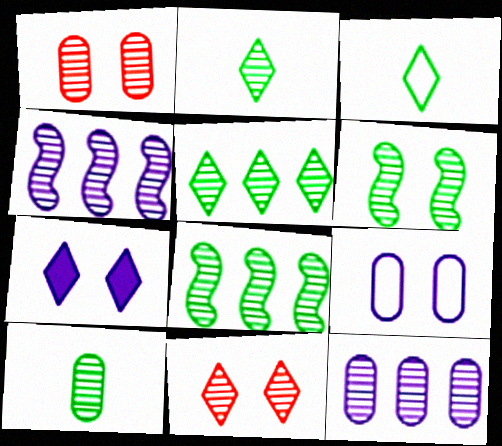[[1, 2, 4], 
[1, 10, 12], 
[4, 10, 11], 
[5, 6, 10]]